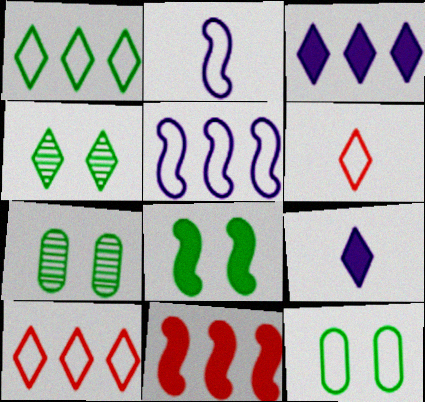[[2, 10, 12], 
[3, 4, 6], 
[4, 8, 12], 
[4, 9, 10], 
[5, 6, 12]]